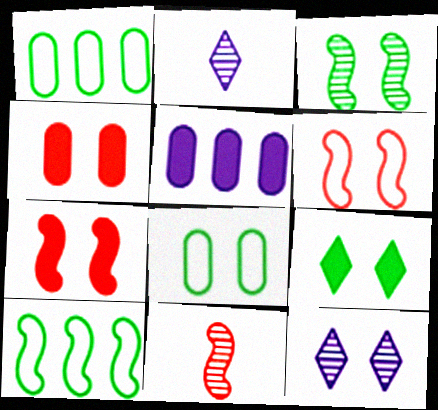[[1, 2, 7], 
[2, 4, 10], 
[3, 8, 9], 
[7, 8, 12]]